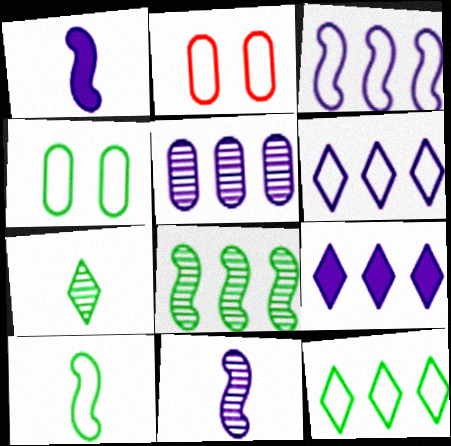[[2, 6, 10], 
[3, 5, 9], 
[4, 10, 12]]